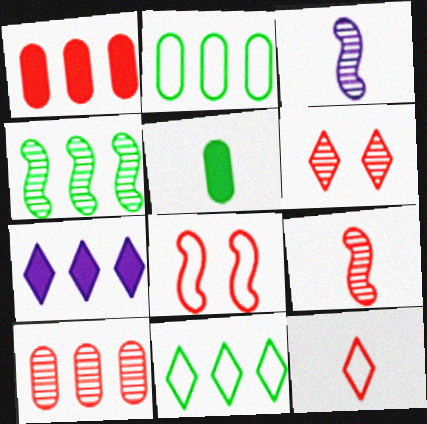[[3, 5, 12], 
[6, 9, 10]]